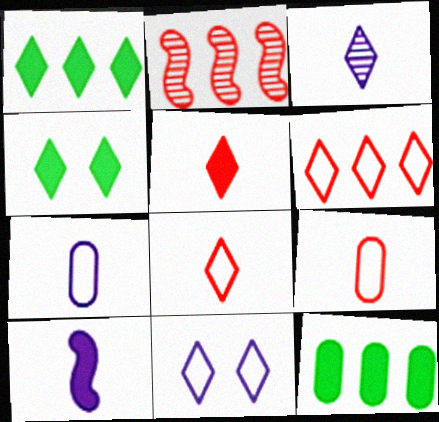[[2, 4, 7], 
[3, 4, 6], 
[3, 7, 10]]